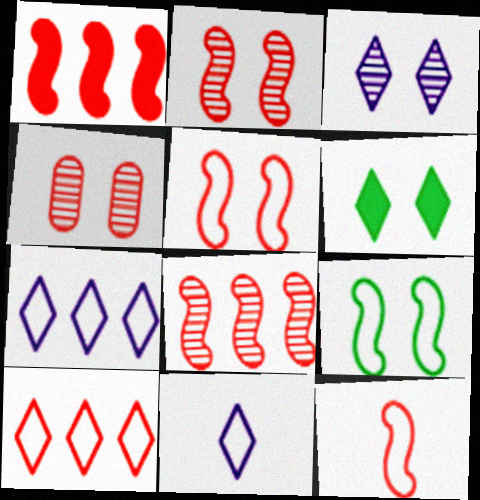[[1, 2, 12]]